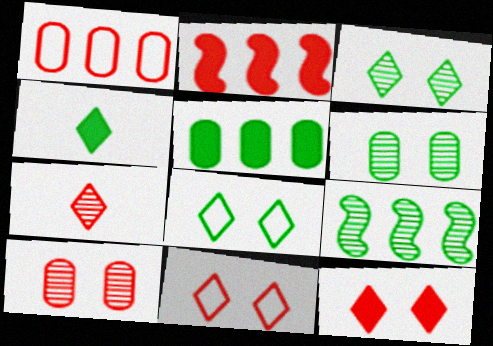[]